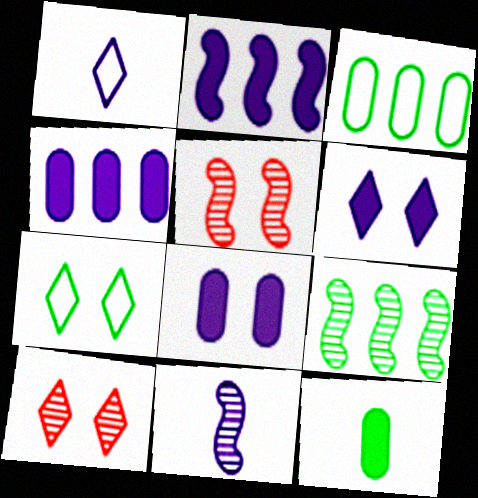[[5, 7, 8], 
[5, 9, 11], 
[6, 7, 10], 
[7, 9, 12]]